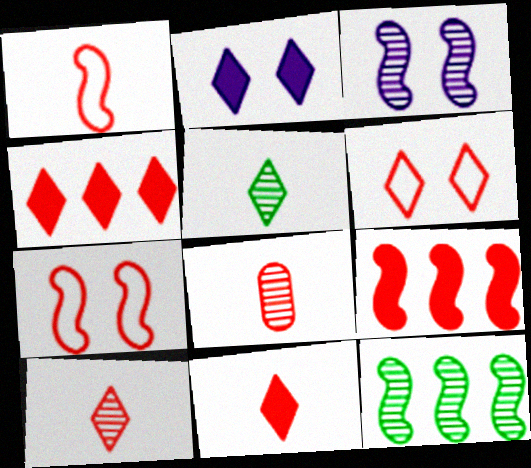[[1, 8, 11], 
[4, 6, 10], 
[4, 7, 8], 
[6, 8, 9]]